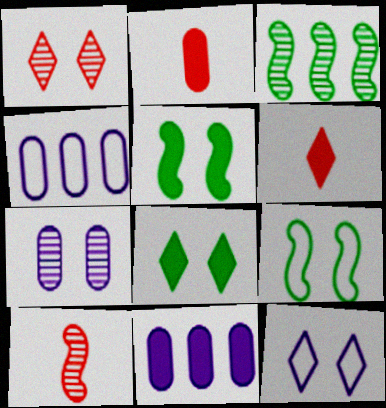[[1, 8, 12], 
[2, 3, 12], 
[4, 8, 10], 
[5, 6, 11]]